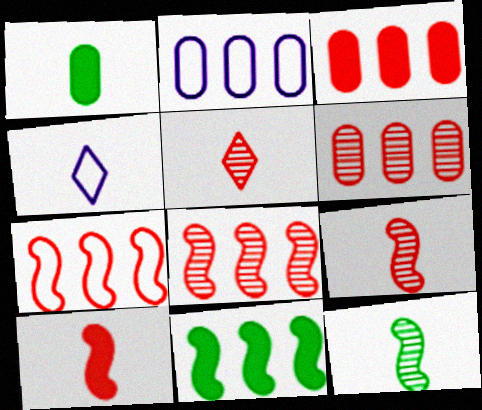[[1, 4, 9]]